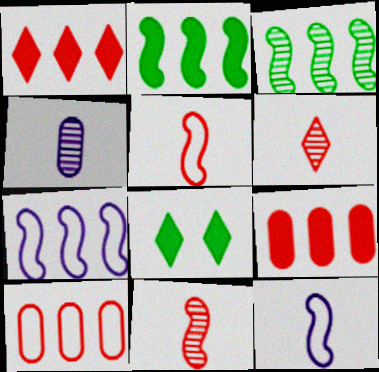[]